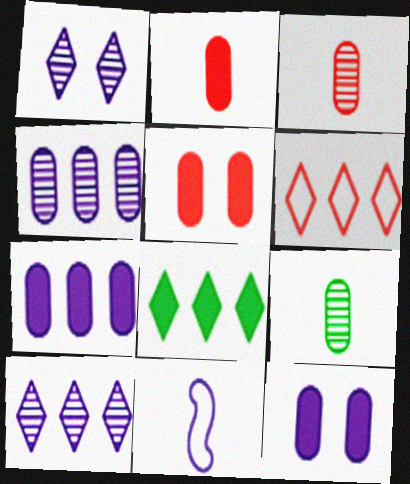[[1, 7, 11], 
[6, 8, 10], 
[10, 11, 12]]